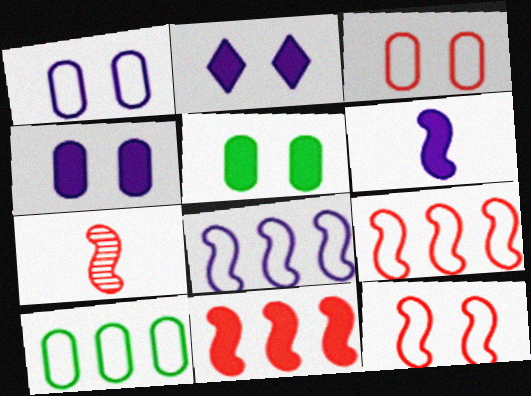[[2, 7, 10], 
[7, 11, 12]]